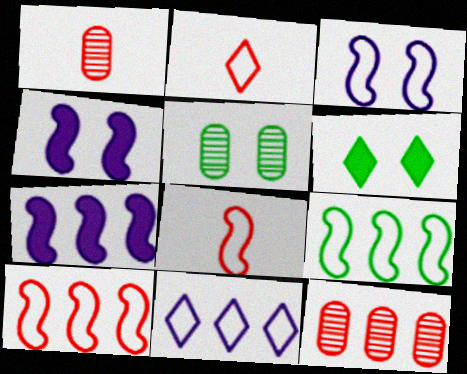[[2, 5, 7], 
[3, 8, 9]]